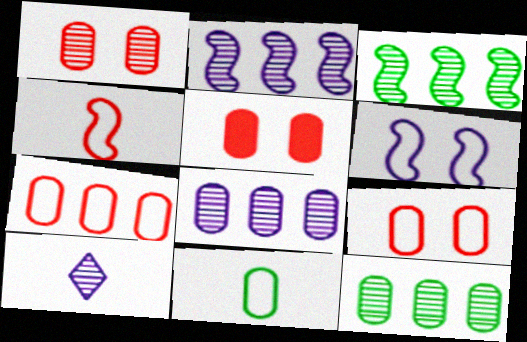[[1, 3, 10], 
[1, 5, 9], 
[5, 8, 11]]